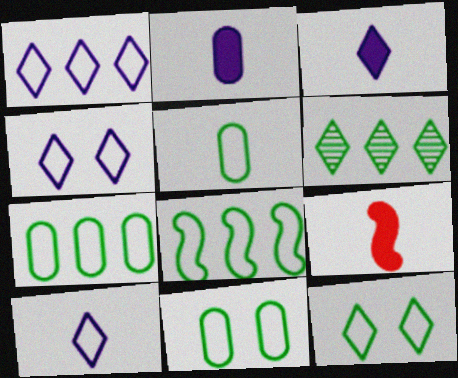[[1, 4, 10], 
[5, 7, 11], 
[5, 8, 12]]